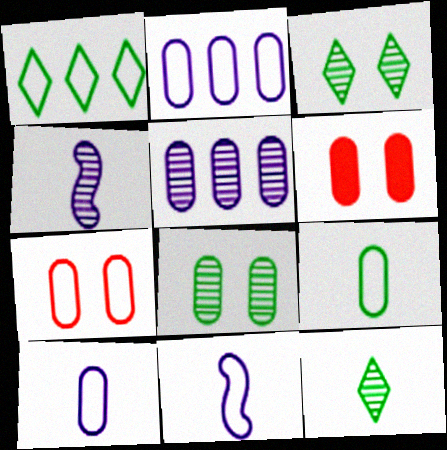[[1, 4, 6], 
[1, 7, 11], 
[2, 7, 9], 
[5, 6, 9]]